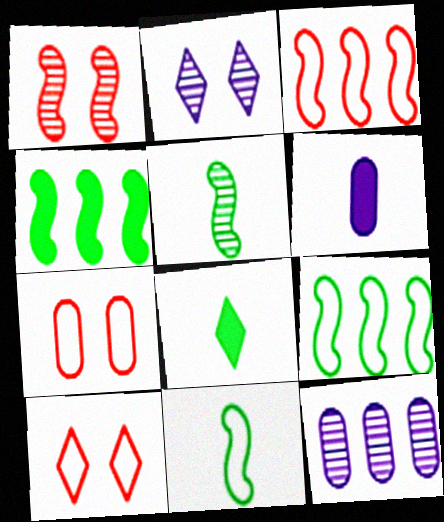[]